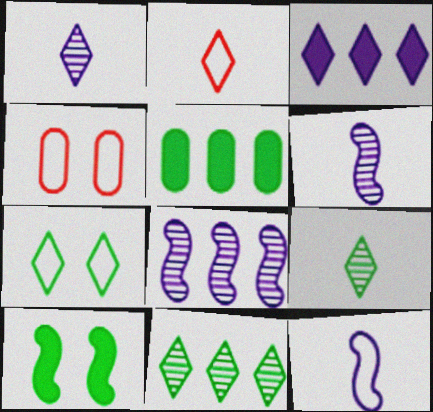[]